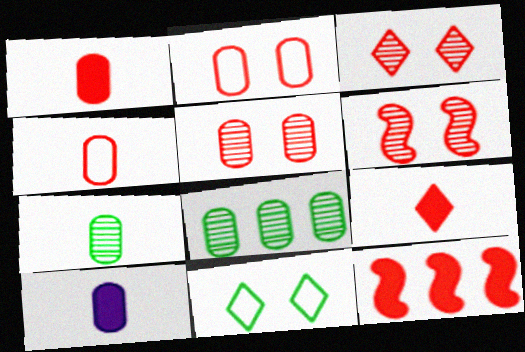[[2, 8, 10], 
[3, 4, 12], 
[3, 5, 6], 
[4, 7, 10]]